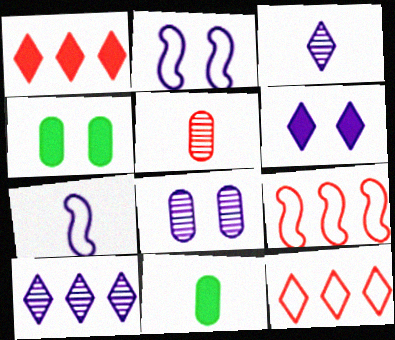[[2, 6, 8], 
[3, 4, 9]]